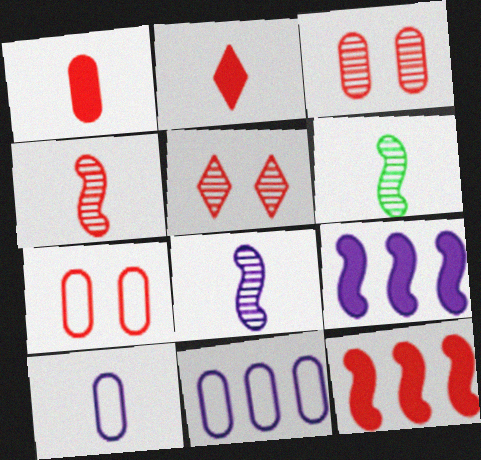[[2, 6, 10], 
[4, 6, 8]]